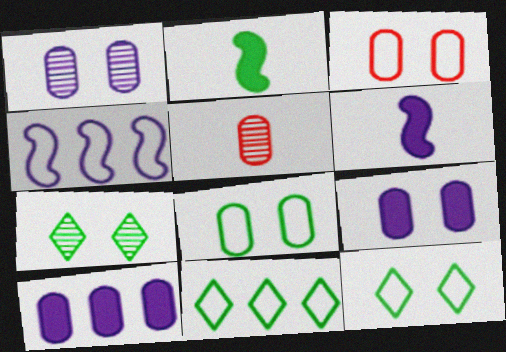[[5, 8, 10]]